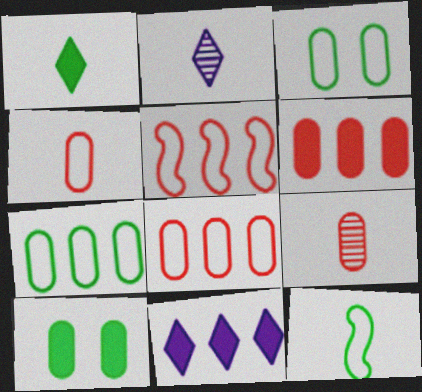[[2, 5, 10]]